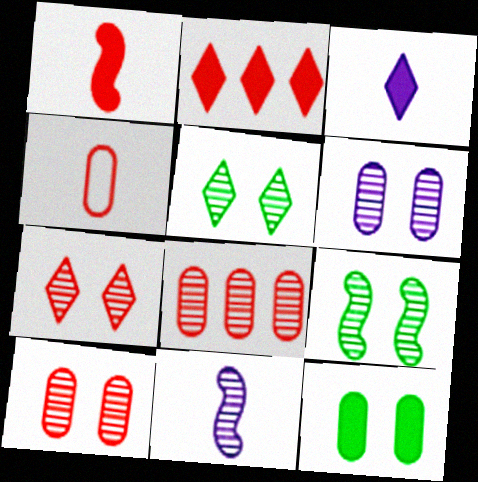[[5, 8, 11], 
[6, 7, 9]]